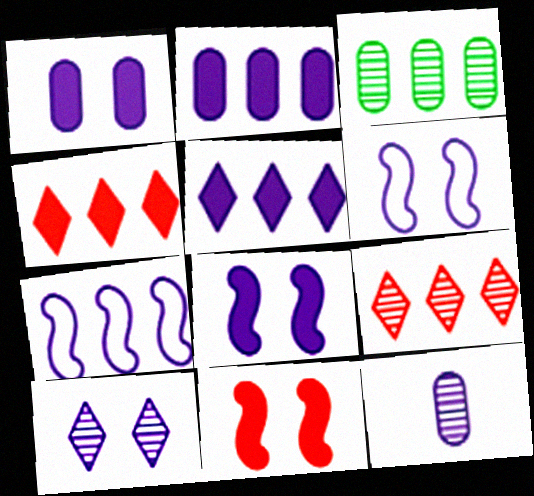[[1, 6, 10], 
[3, 4, 7], 
[5, 6, 12]]